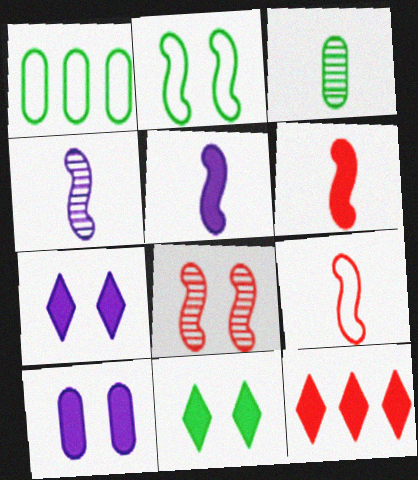[]